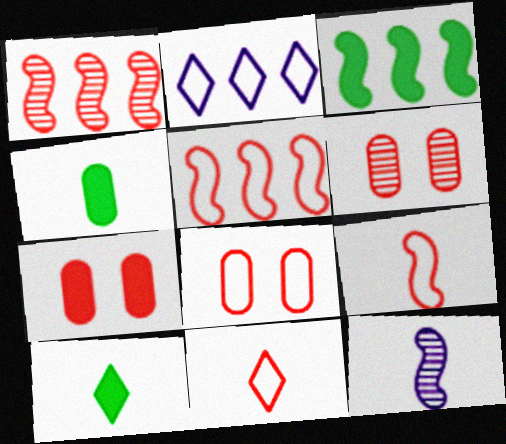[[1, 7, 11], 
[4, 11, 12], 
[5, 8, 11], 
[6, 7, 8]]